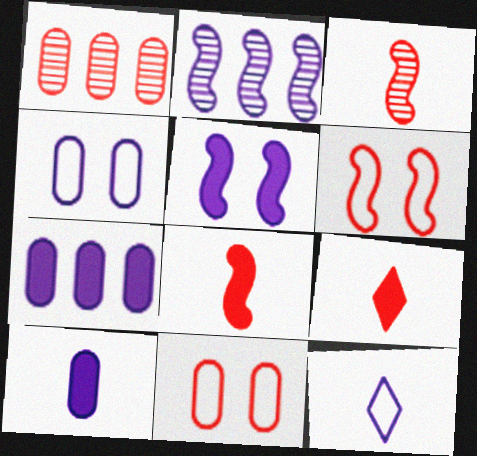[[1, 6, 9]]